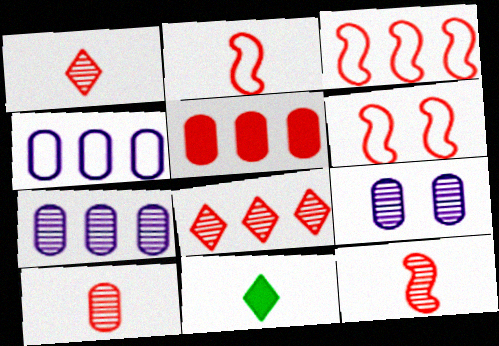[[1, 5, 6], 
[1, 10, 12], 
[2, 3, 6], 
[3, 5, 8], 
[3, 9, 11], 
[6, 7, 11]]